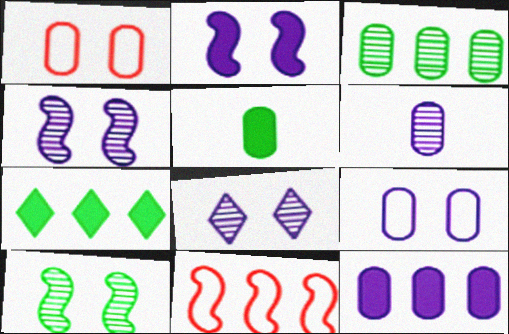[[2, 8, 9], 
[5, 8, 11], 
[6, 9, 12]]